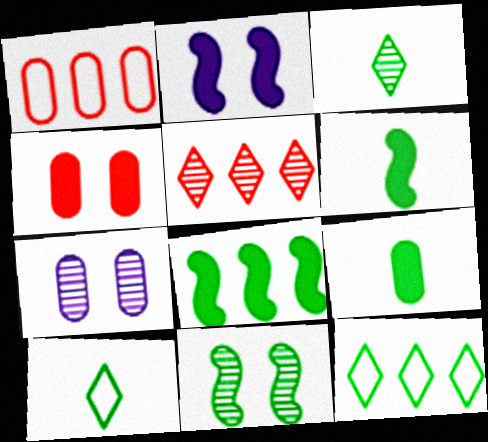[[1, 2, 3], 
[1, 7, 9], 
[9, 11, 12]]